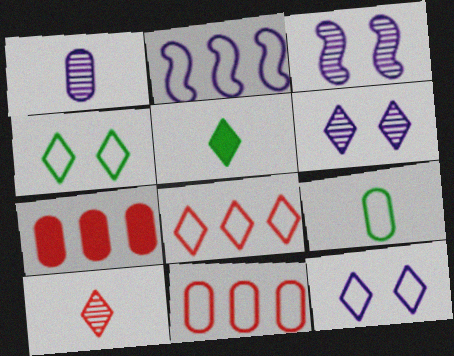[[3, 5, 11], 
[5, 6, 8]]